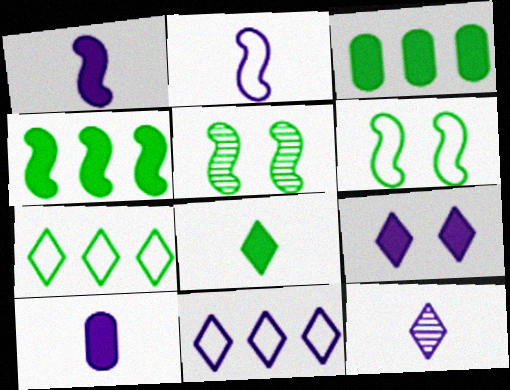[[2, 10, 12], 
[9, 11, 12]]